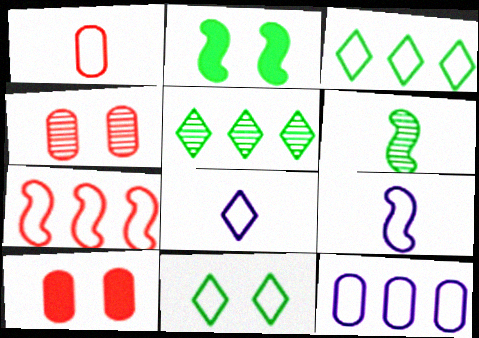[[3, 7, 12], 
[5, 9, 10]]